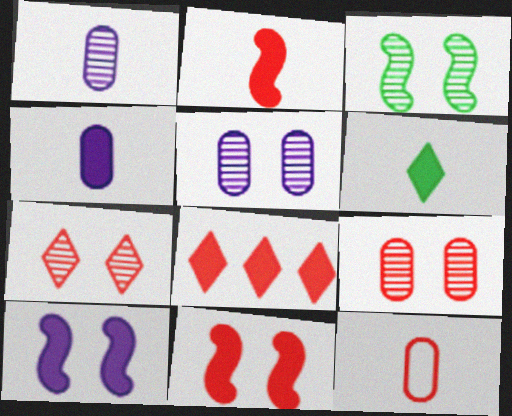[[2, 4, 6], 
[3, 5, 7]]